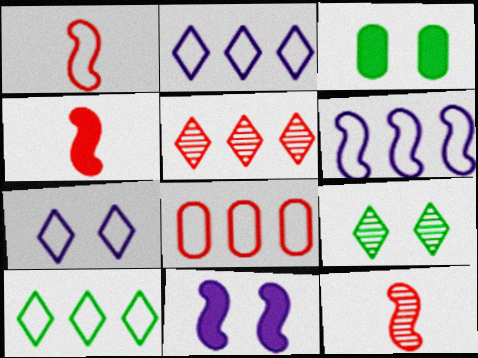[[1, 4, 12], 
[2, 3, 12], 
[6, 8, 10]]